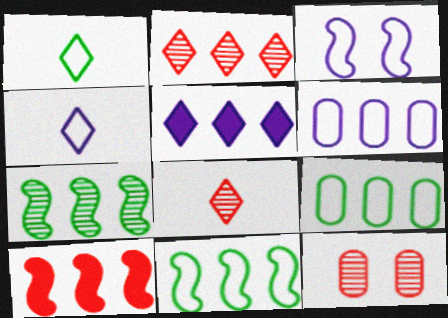[[3, 4, 6]]